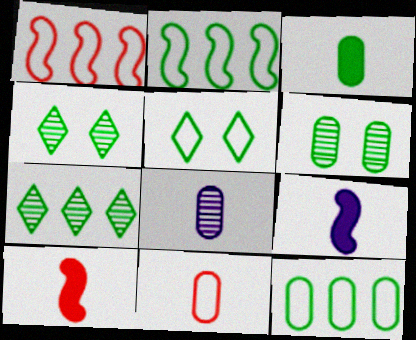[[2, 3, 4], 
[3, 6, 12], 
[3, 8, 11]]